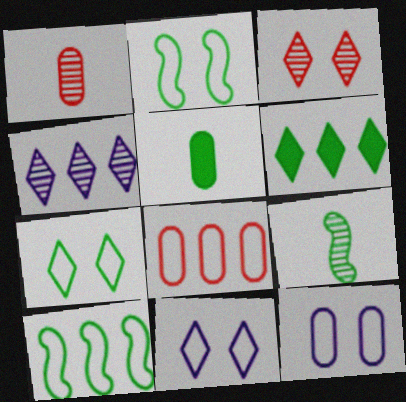[]